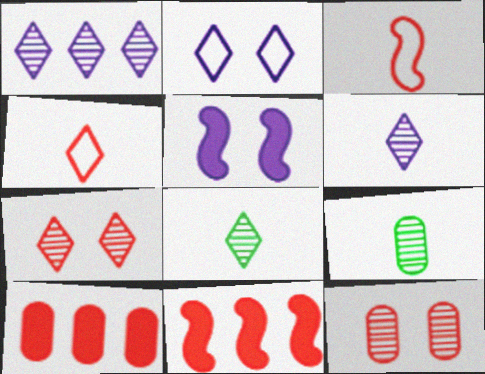[[1, 7, 8], 
[2, 9, 11], 
[3, 7, 10], 
[4, 11, 12]]